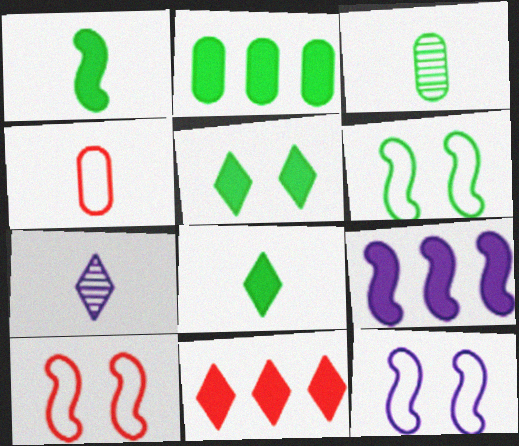[[1, 2, 5], 
[1, 4, 7], 
[2, 7, 10], 
[2, 9, 11], 
[3, 11, 12], 
[6, 10, 12]]